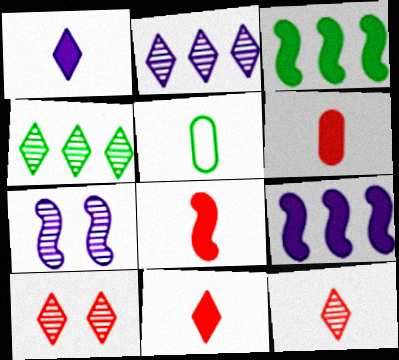[[5, 9, 10], 
[6, 8, 11]]